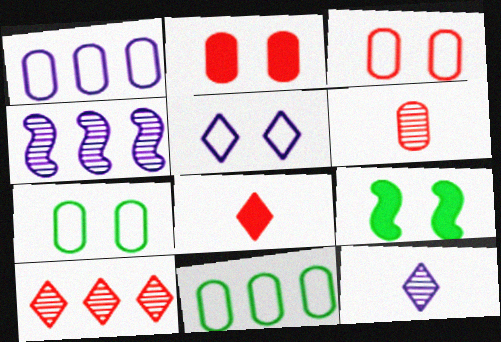[[4, 7, 8]]